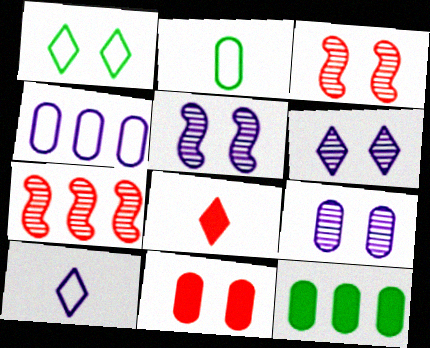[[1, 5, 11], 
[3, 10, 12], 
[5, 6, 9]]